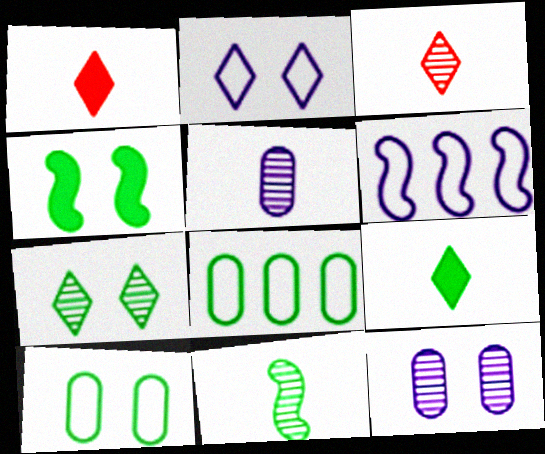[[3, 5, 11], 
[4, 7, 10]]